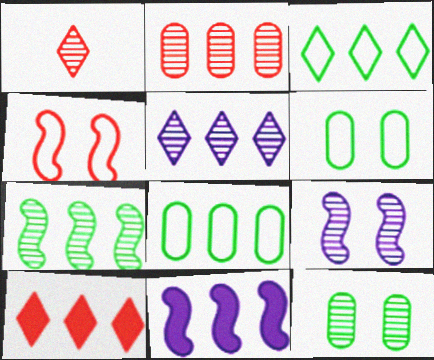[[1, 6, 11], 
[2, 3, 11], 
[2, 5, 7], 
[3, 5, 10]]